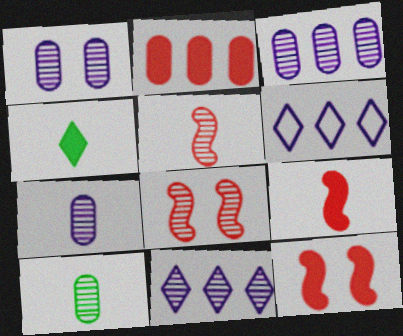[[1, 3, 7], 
[6, 10, 12], 
[8, 10, 11]]